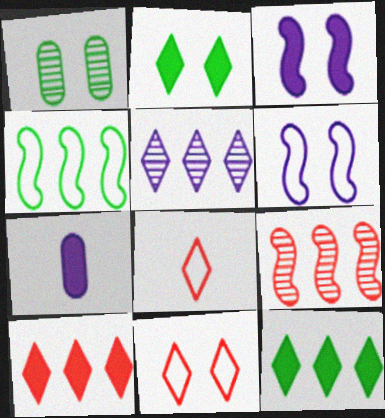[[1, 3, 11], 
[2, 5, 8], 
[5, 6, 7]]